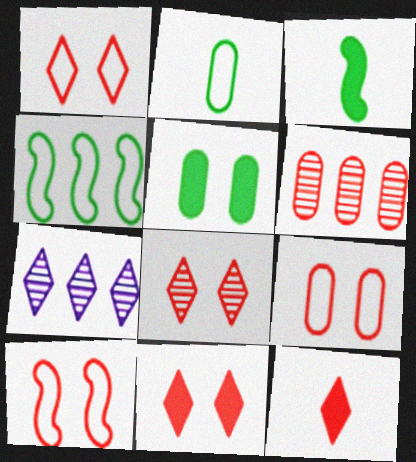[[1, 8, 11], 
[1, 9, 10], 
[3, 7, 9], 
[6, 10, 12]]